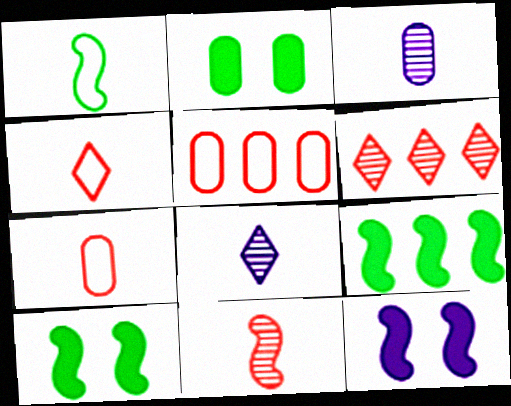[[2, 3, 5], 
[5, 8, 10]]